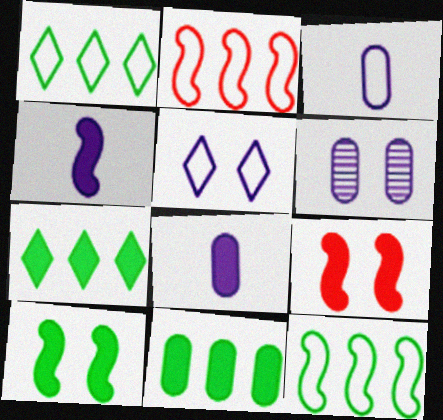[[7, 8, 9]]